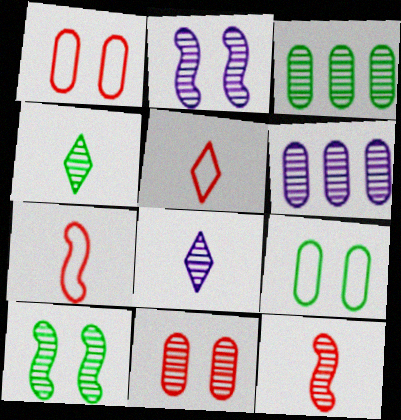[[2, 6, 8], 
[3, 4, 10]]